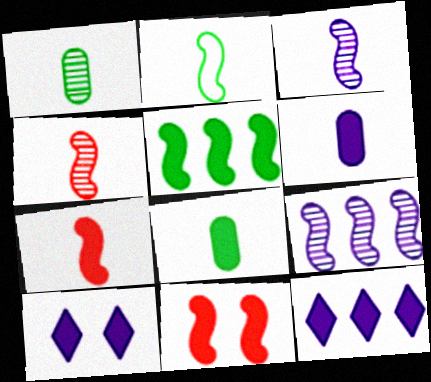[[2, 3, 7], 
[2, 9, 11], 
[8, 11, 12]]